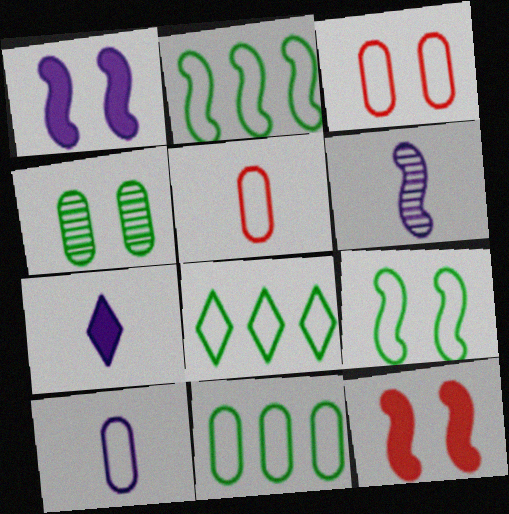[[2, 6, 12], 
[2, 8, 11], 
[3, 10, 11], 
[6, 7, 10]]